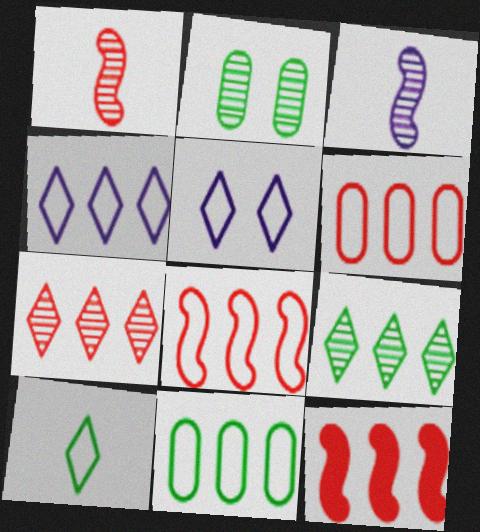[[2, 3, 7], 
[4, 8, 11], 
[6, 7, 12]]